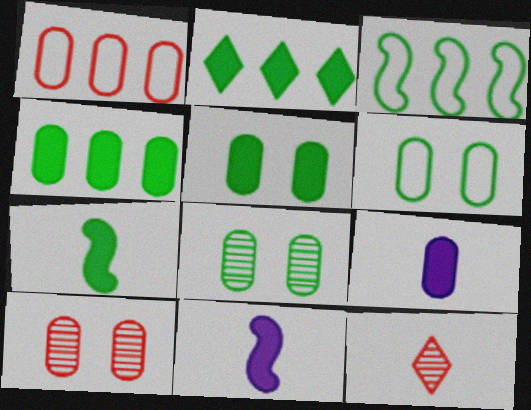[[1, 8, 9], 
[2, 5, 7], 
[5, 6, 8]]